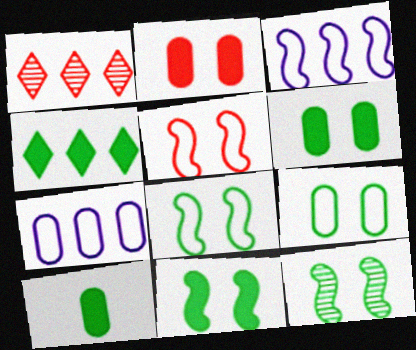[[4, 10, 11], 
[8, 11, 12]]